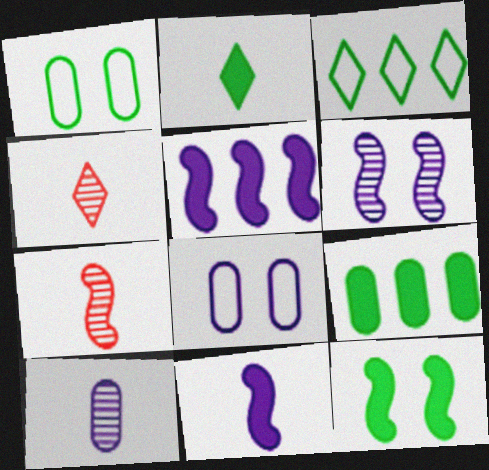[[1, 4, 5], 
[2, 9, 12]]